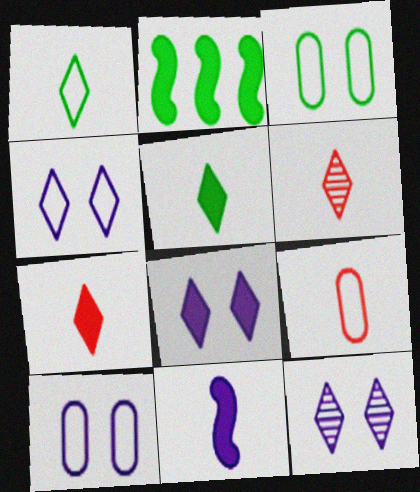[[2, 6, 10], 
[2, 9, 12], 
[4, 8, 12]]